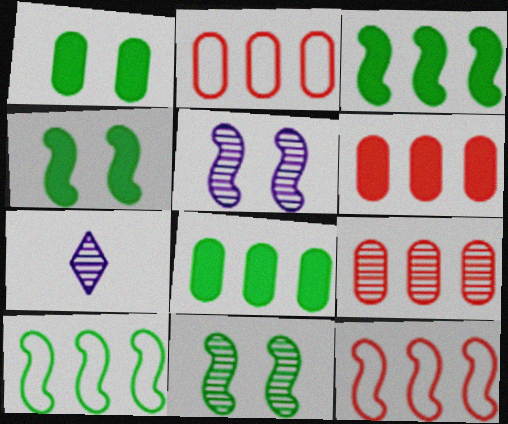[[1, 7, 12], 
[2, 4, 7], 
[2, 6, 9], 
[7, 9, 11]]